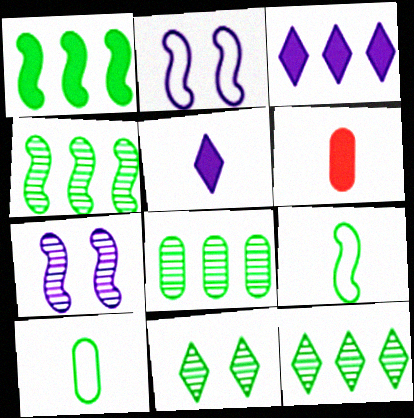[[1, 10, 11], 
[2, 6, 12], 
[4, 8, 12]]